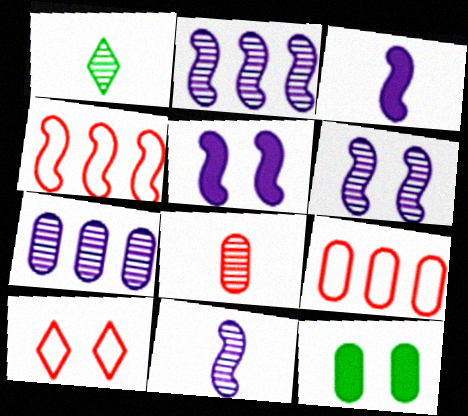[[1, 5, 9], 
[1, 8, 11], 
[2, 6, 11], 
[6, 10, 12]]